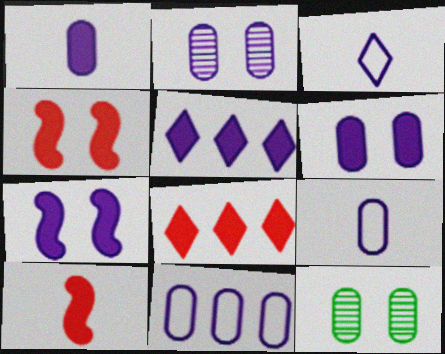[[1, 2, 11], 
[1, 5, 7]]